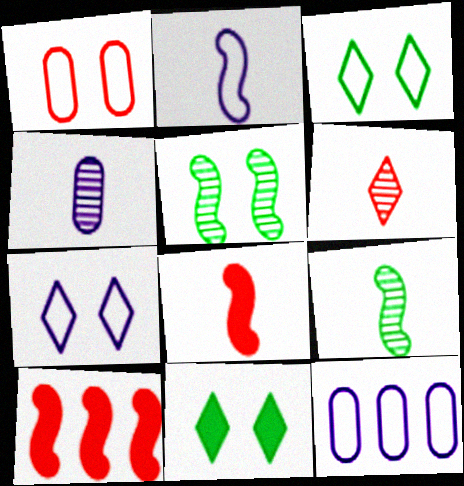[[1, 6, 10], 
[2, 5, 10], 
[2, 7, 12], 
[2, 8, 9], 
[3, 4, 10], 
[4, 6, 9]]